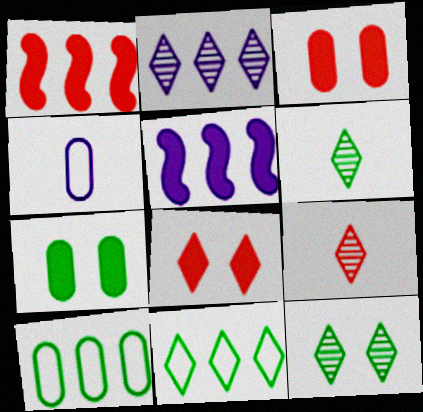[[1, 2, 10], 
[1, 4, 12], 
[2, 9, 12]]